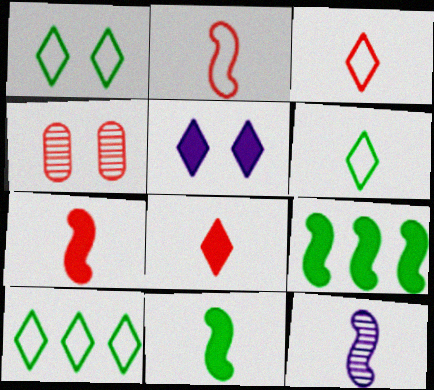[[1, 6, 10], 
[2, 11, 12]]